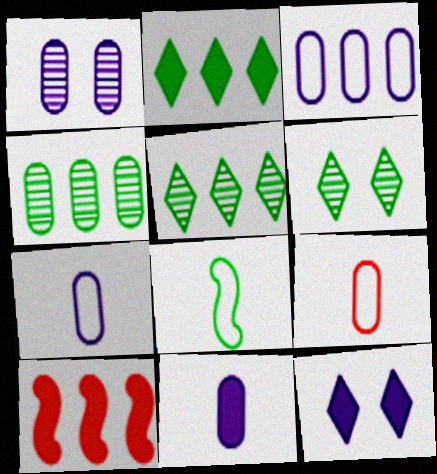[[1, 3, 11], 
[3, 5, 10], 
[6, 7, 10]]